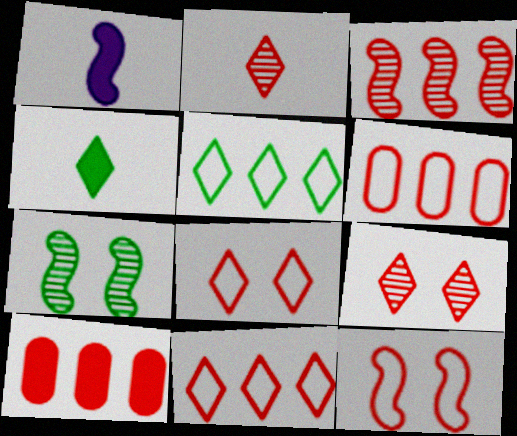[[2, 10, 12], 
[3, 10, 11]]